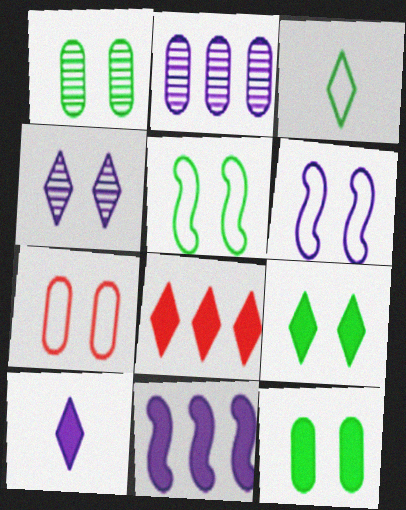[[1, 5, 9], 
[2, 6, 10], 
[3, 4, 8], 
[8, 9, 10]]